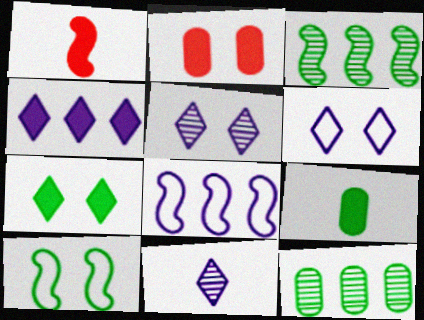[[1, 6, 12], 
[2, 5, 10], 
[4, 6, 11]]